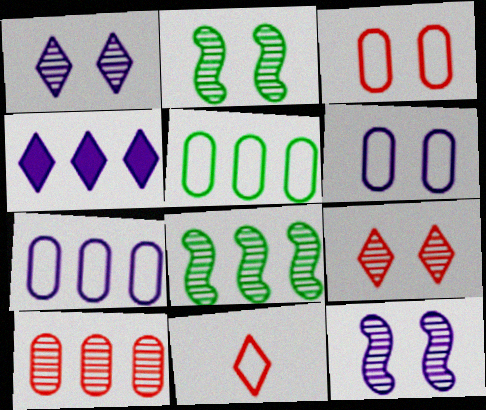[]